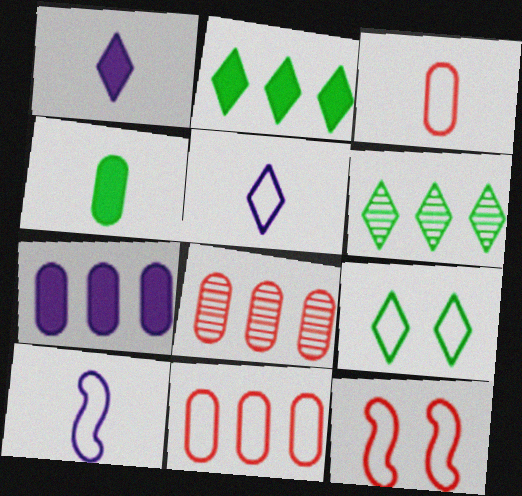[[9, 10, 11]]